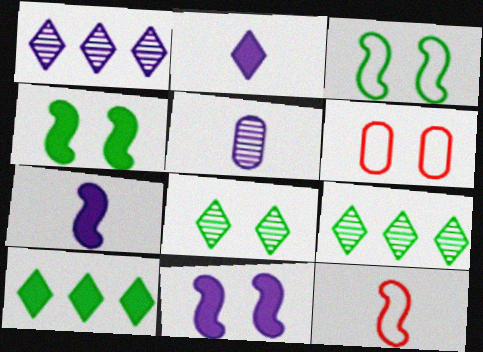[[6, 7, 9], 
[6, 8, 11]]